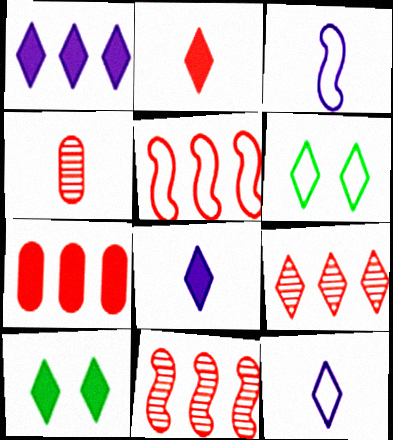[[1, 2, 10], 
[5, 7, 9], 
[6, 8, 9], 
[9, 10, 12]]